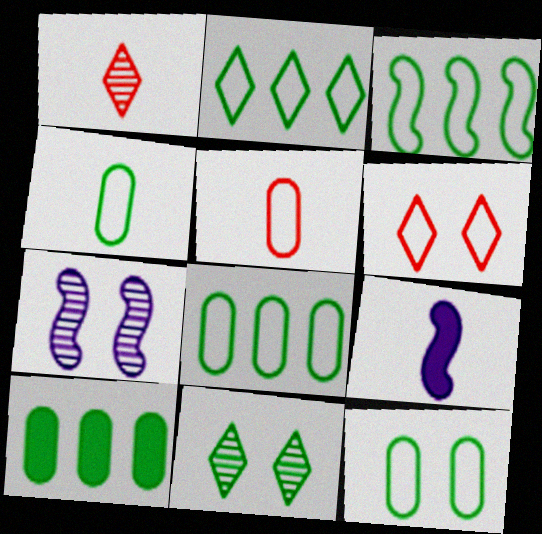[[1, 4, 9], 
[2, 3, 8], 
[4, 8, 12]]